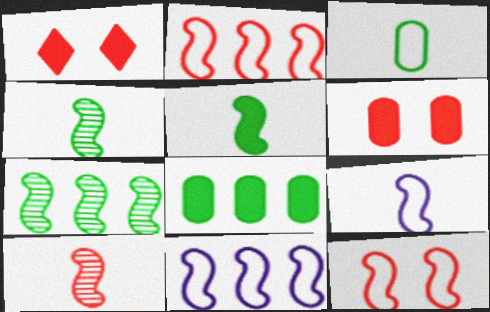[[5, 9, 10]]